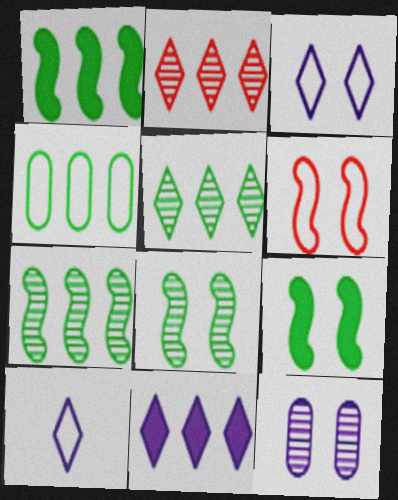[[1, 4, 5], 
[4, 6, 10]]